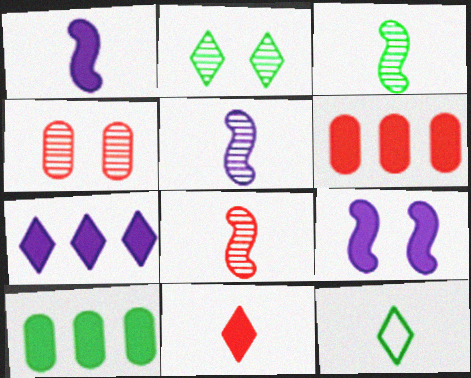[[3, 5, 8], 
[9, 10, 11]]